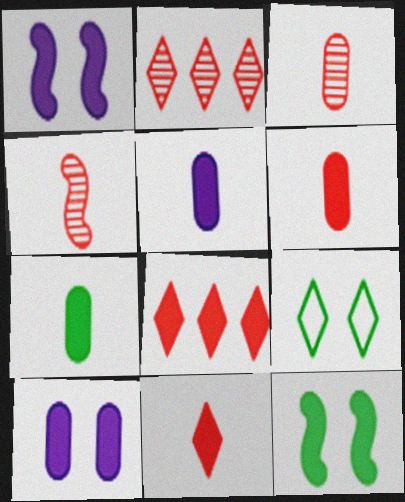[[1, 7, 8], 
[5, 6, 7], 
[5, 8, 12]]